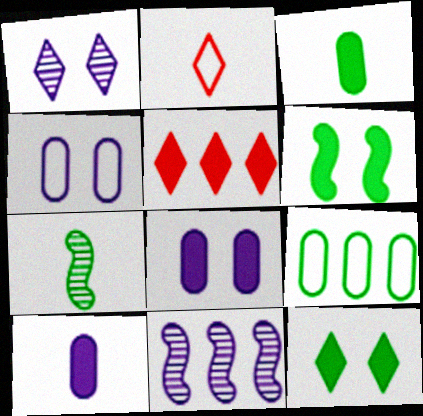[[2, 7, 10], 
[4, 5, 7], 
[5, 6, 10], 
[5, 9, 11], 
[7, 9, 12]]